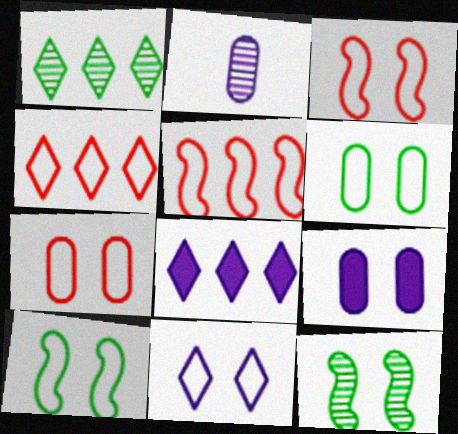[[1, 4, 8], 
[3, 6, 11], 
[7, 10, 11]]